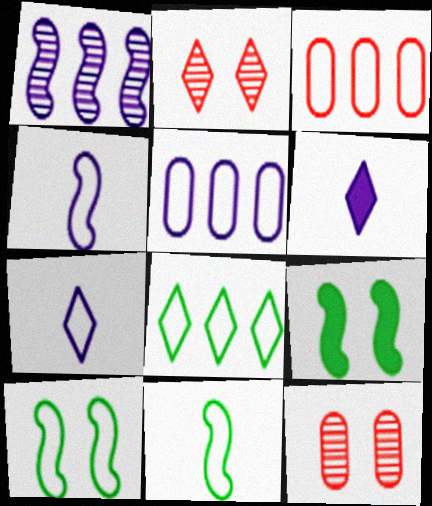[[2, 6, 8], 
[3, 7, 10]]